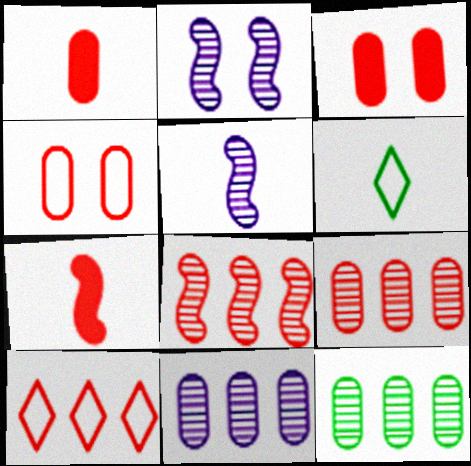[[1, 4, 9], 
[1, 5, 6], 
[9, 11, 12]]